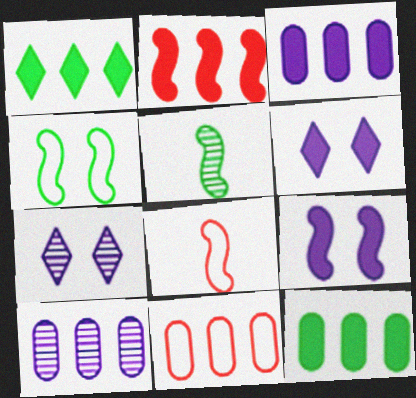[[1, 2, 3], 
[5, 6, 11], 
[7, 8, 12], 
[10, 11, 12]]